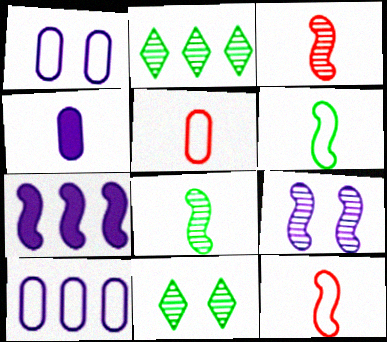[[5, 7, 11]]